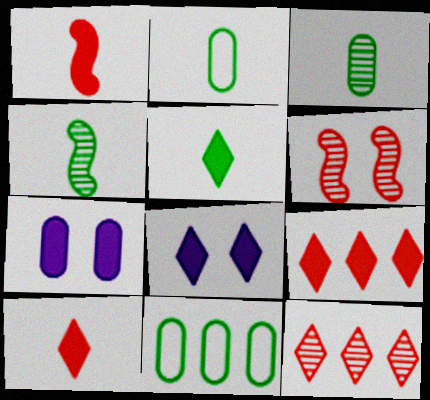[[2, 4, 5], 
[5, 8, 9]]